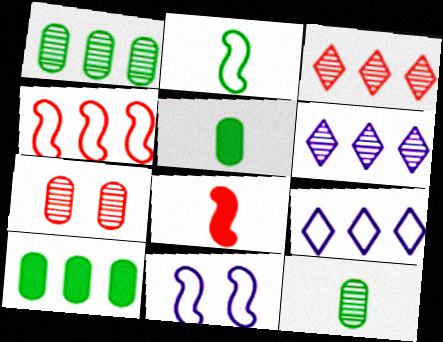[[2, 4, 11], 
[3, 5, 11], 
[4, 6, 10]]